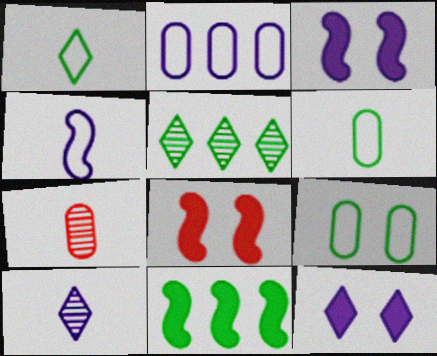[[2, 3, 10]]